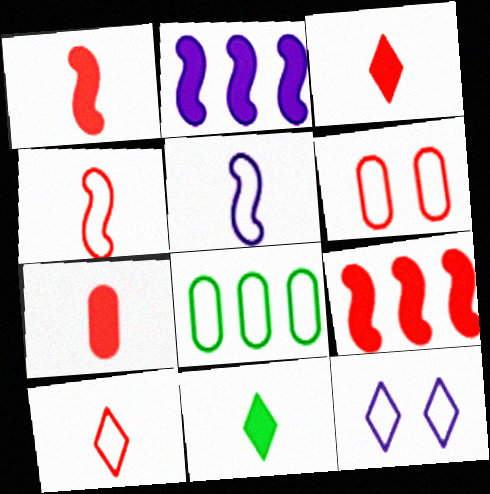[[1, 3, 7], 
[4, 8, 12]]